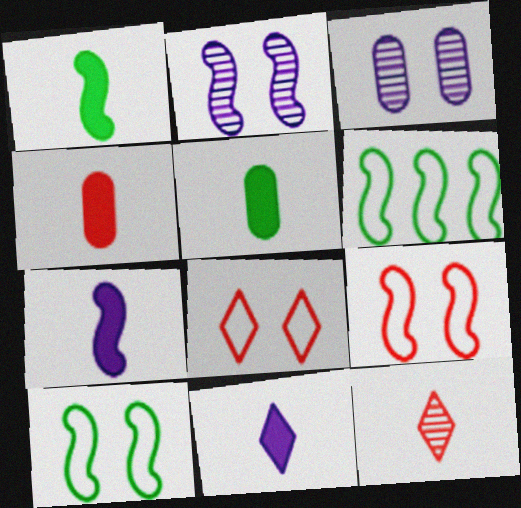[[1, 4, 11]]